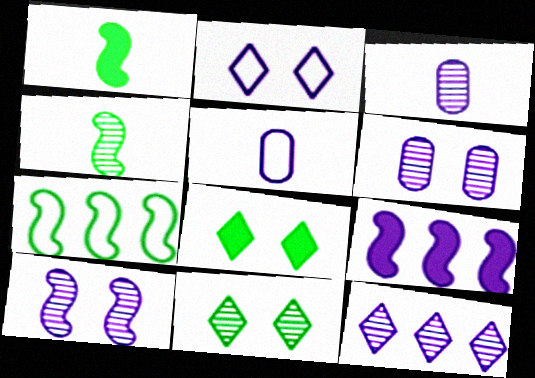[[2, 3, 9], 
[3, 10, 12]]